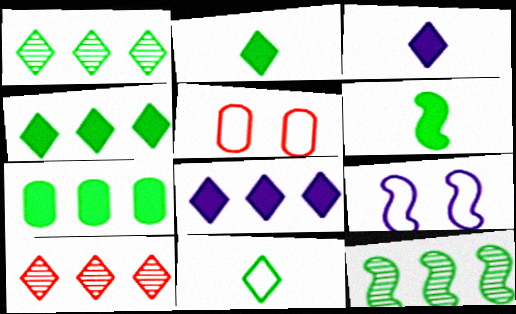[[3, 5, 12]]